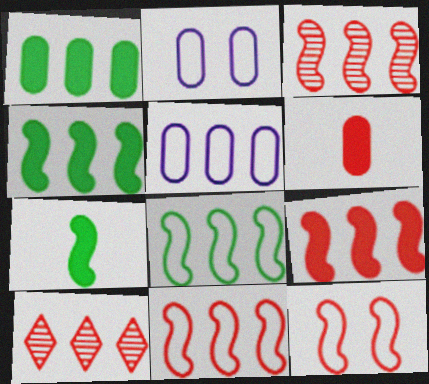[[2, 7, 10], 
[3, 9, 11], 
[4, 5, 10], 
[6, 10, 12]]